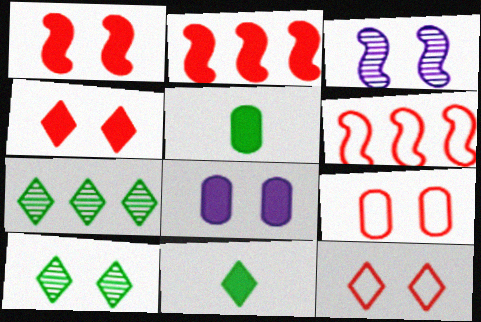[[2, 8, 11]]